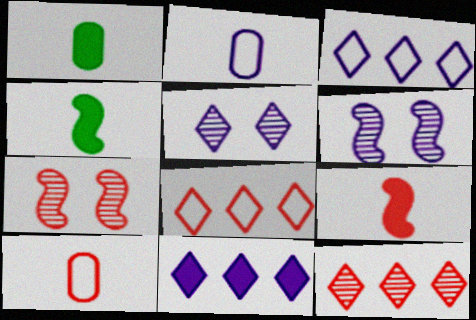[[1, 3, 7], 
[1, 6, 8], 
[2, 6, 11]]